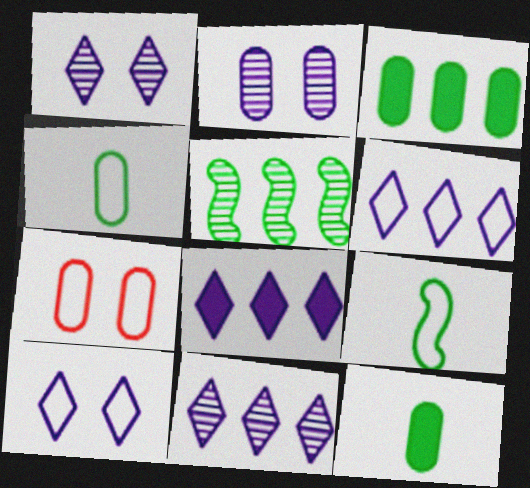[[6, 7, 9], 
[6, 8, 11]]